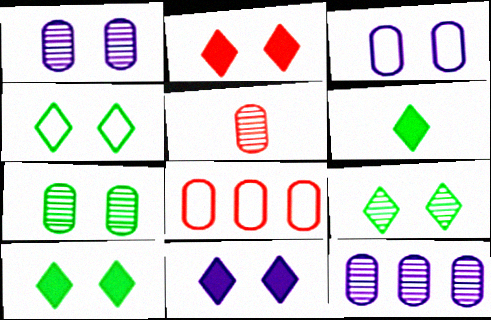[[2, 10, 11], 
[4, 9, 10], 
[5, 7, 12]]